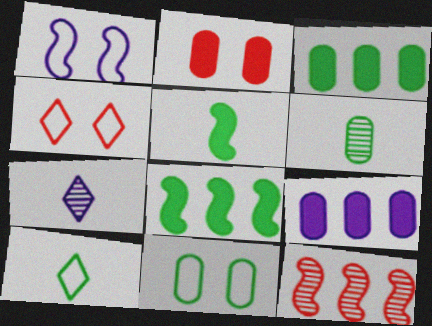[[1, 4, 11], 
[1, 5, 12], 
[1, 7, 9], 
[3, 6, 11], 
[5, 6, 10]]